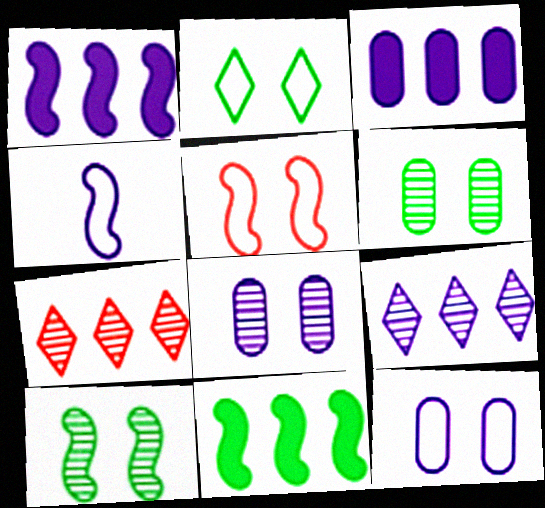[[2, 5, 12]]